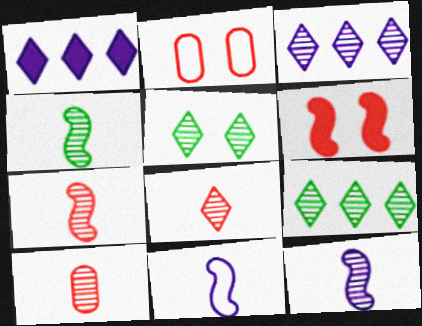[[1, 2, 4], 
[3, 5, 8], 
[4, 7, 12], 
[7, 8, 10]]